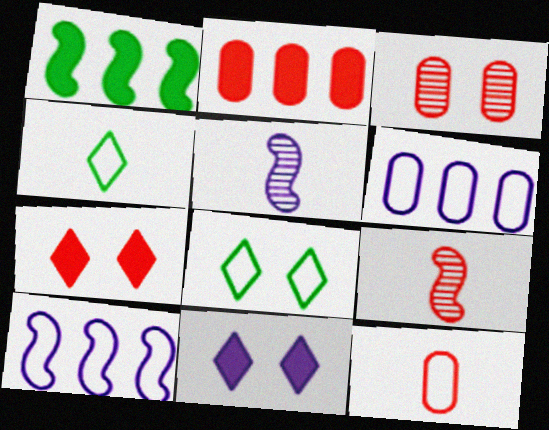[[2, 3, 12], 
[2, 5, 8], 
[5, 6, 11], 
[8, 10, 12]]